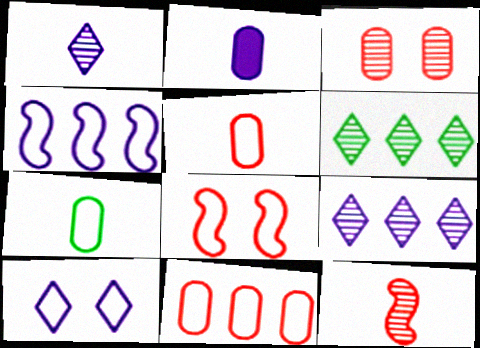[[2, 6, 8]]